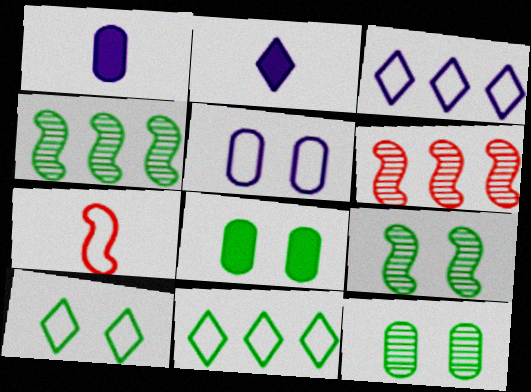[[1, 6, 10], 
[5, 7, 11], 
[8, 9, 10]]